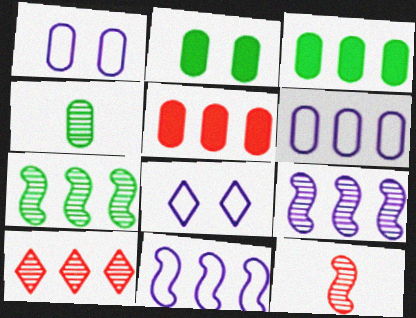[[1, 4, 5], 
[3, 8, 12], 
[3, 10, 11]]